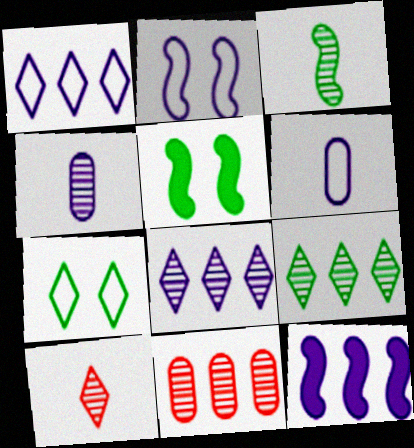[[1, 2, 6], 
[3, 4, 10]]